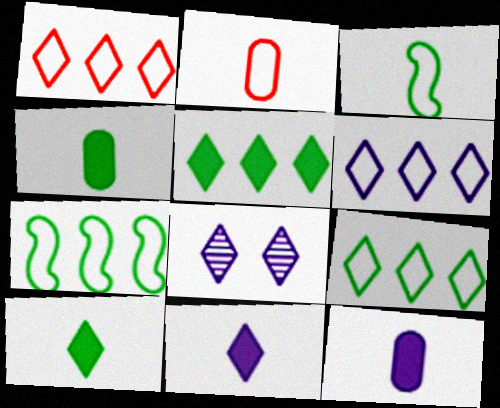[[1, 6, 9], 
[1, 8, 10], 
[6, 8, 11]]